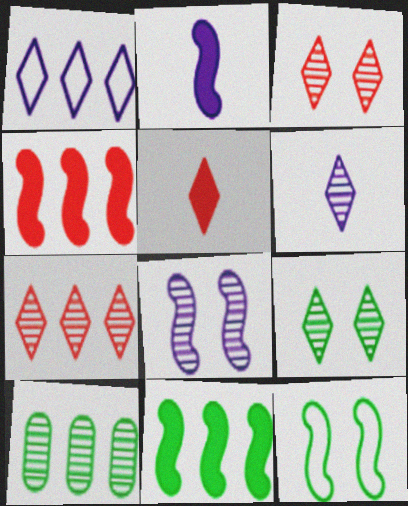[[1, 4, 10], 
[1, 5, 9], 
[6, 7, 9]]